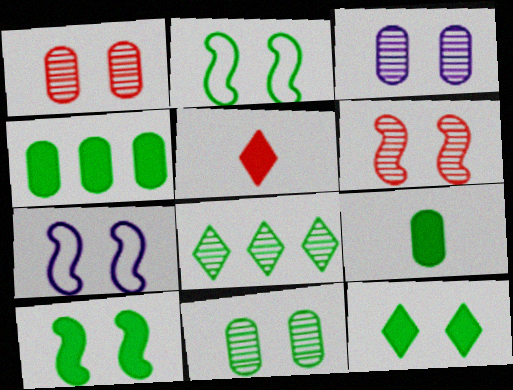[[1, 3, 11], 
[1, 7, 12], 
[2, 8, 9], 
[2, 11, 12], 
[6, 7, 10]]